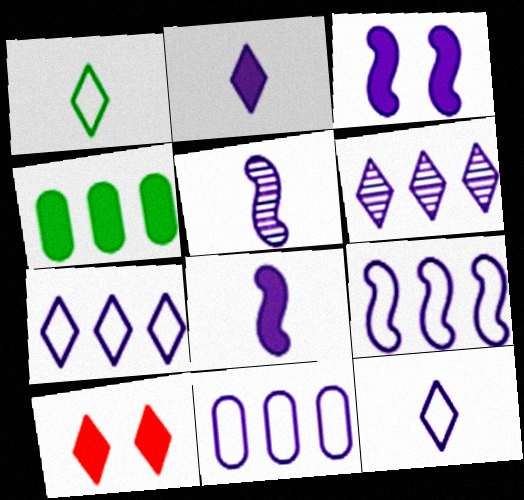[[1, 6, 10], 
[3, 5, 9], 
[4, 8, 10], 
[7, 9, 11]]